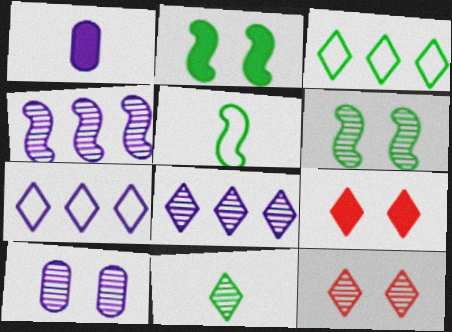[[6, 10, 12], 
[7, 9, 11], 
[8, 11, 12]]